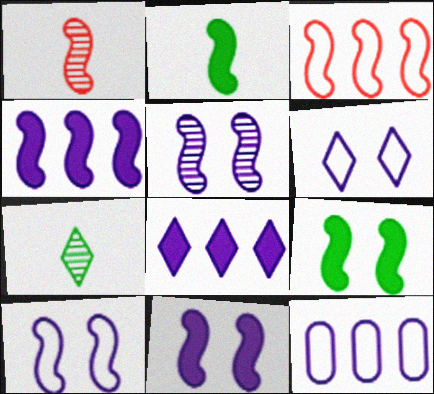[[2, 3, 5], 
[5, 10, 11]]